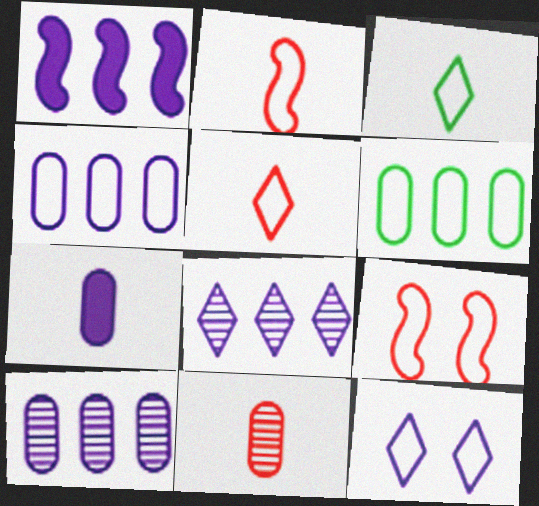[[1, 4, 8], 
[2, 6, 12], 
[3, 4, 9]]